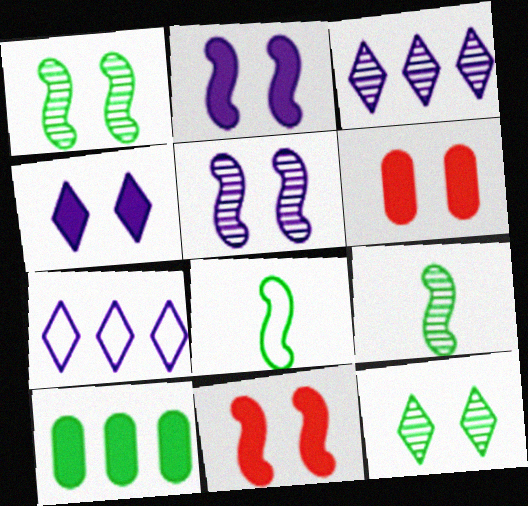[[3, 6, 8], 
[6, 7, 9], 
[8, 10, 12]]